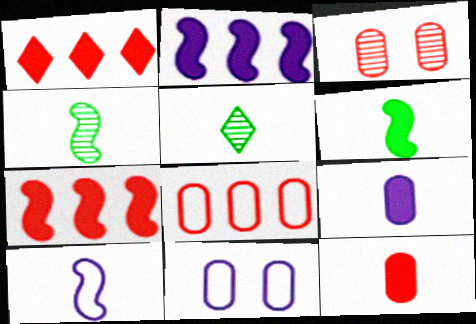[[1, 4, 11], 
[3, 8, 12], 
[5, 7, 11], 
[5, 10, 12]]